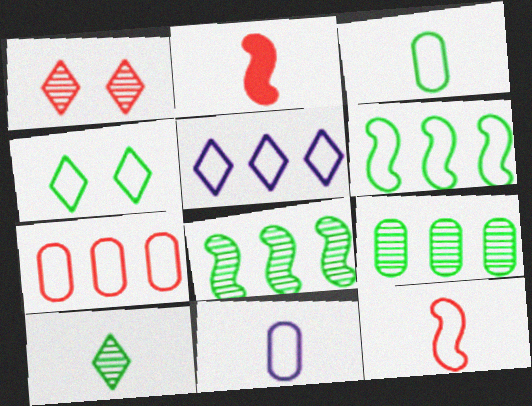[[1, 2, 7], 
[2, 10, 11], 
[3, 4, 6], 
[5, 6, 7]]